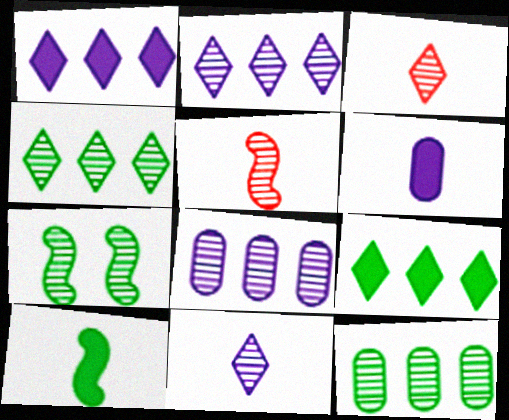[[3, 7, 8]]